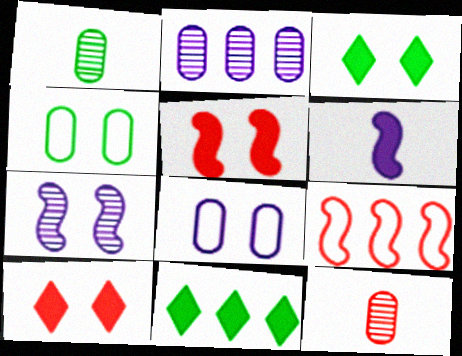[[2, 9, 11], 
[4, 7, 10], 
[9, 10, 12]]